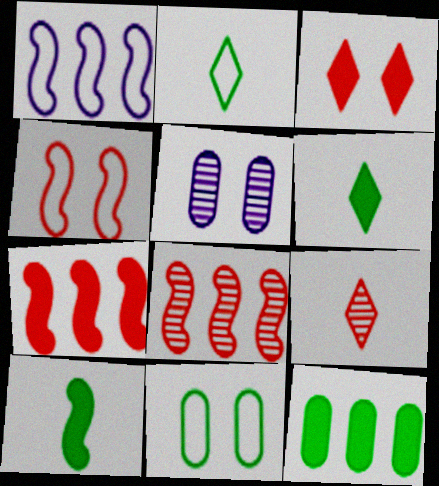[[2, 5, 7]]